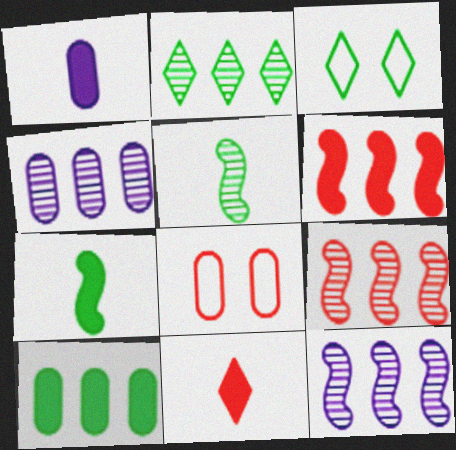[[1, 3, 9], 
[1, 7, 11], 
[2, 4, 9], 
[3, 5, 10], 
[8, 9, 11]]